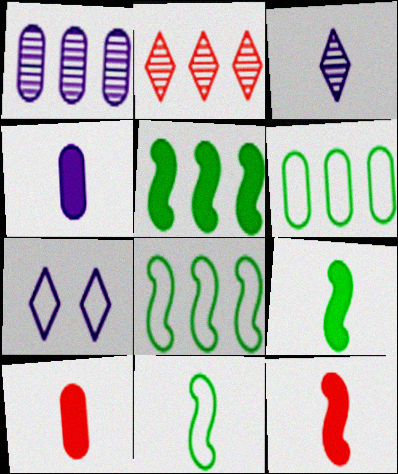[[3, 10, 11]]